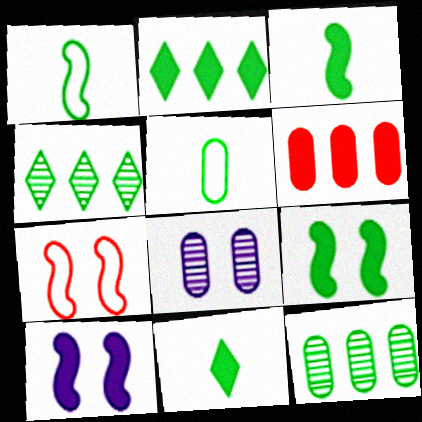[[4, 5, 9], 
[5, 6, 8], 
[6, 10, 11]]